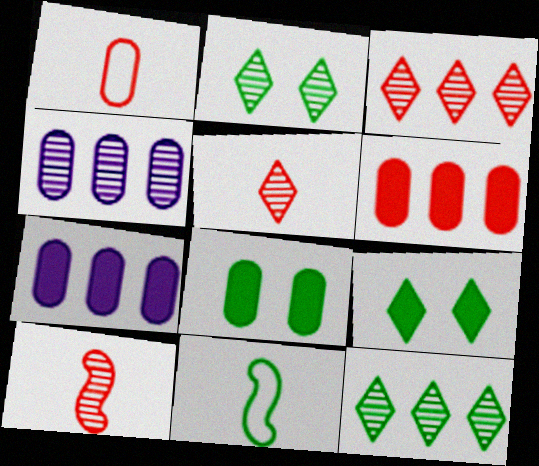[[1, 4, 8], 
[2, 4, 10], 
[8, 11, 12]]